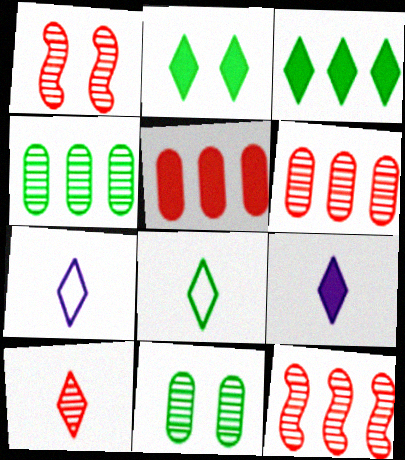[[1, 6, 10], 
[8, 9, 10]]